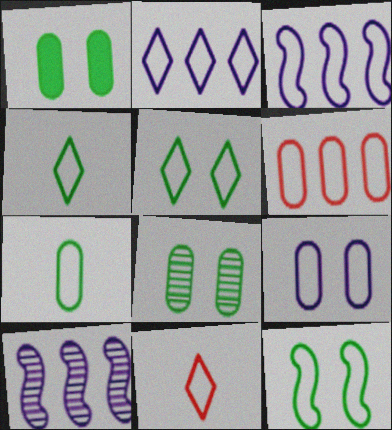[[1, 10, 11], 
[2, 5, 11], 
[6, 7, 9]]